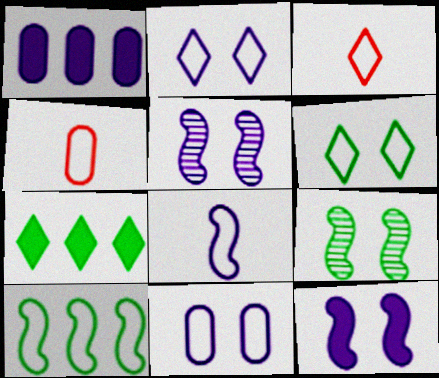[[1, 3, 9], 
[2, 4, 10], 
[3, 10, 11], 
[4, 5, 7]]